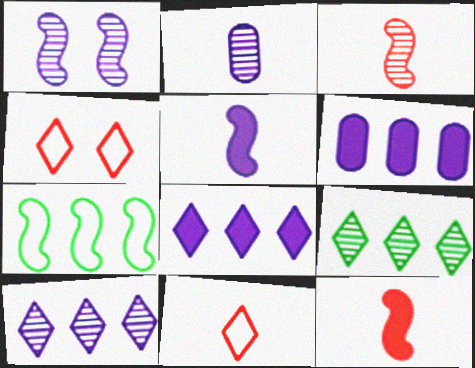[[1, 2, 10], 
[1, 7, 12]]